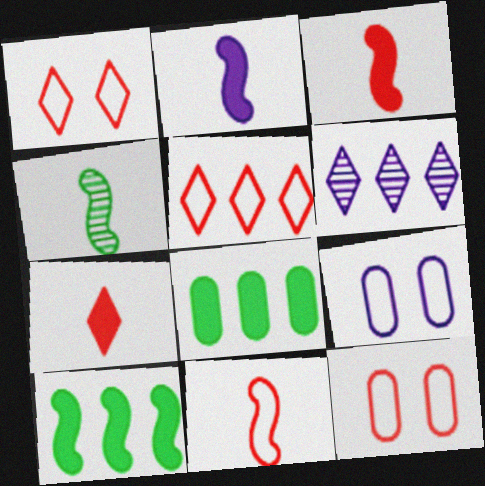[[2, 4, 11], 
[2, 6, 9], 
[5, 11, 12]]